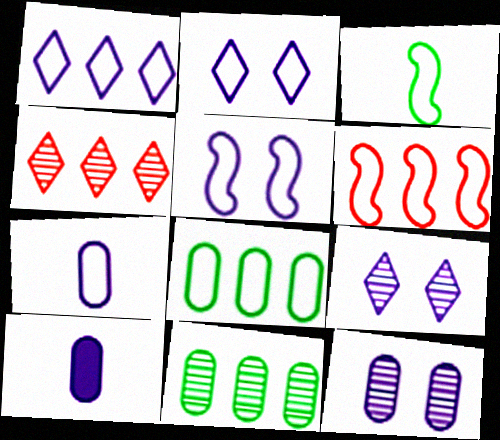[[1, 5, 7], 
[1, 6, 8], 
[3, 5, 6]]